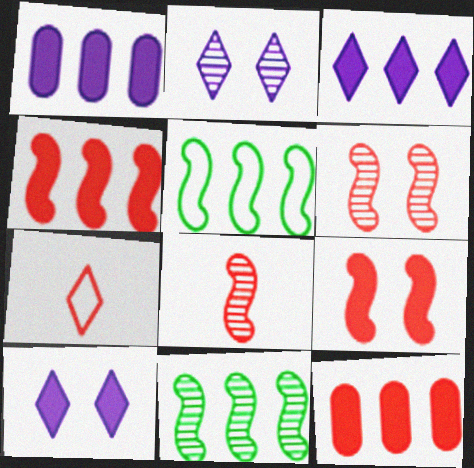[[6, 7, 12]]